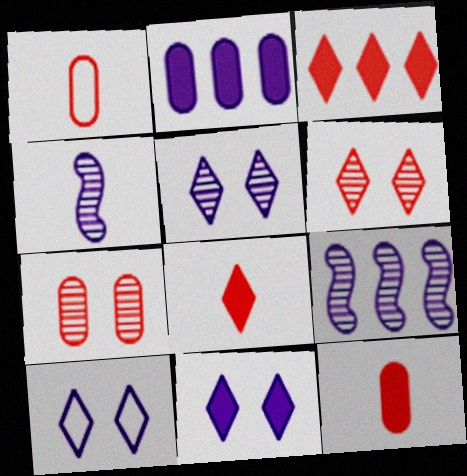[[2, 4, 10], 
[5, 10, 11]]